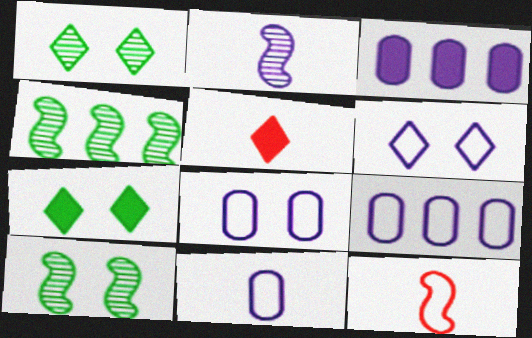[[1, 3, 12], 
[2, 3, 6], 
[4, 5, 8], 
[5, 9, 10], 
[8, 9, 11]]